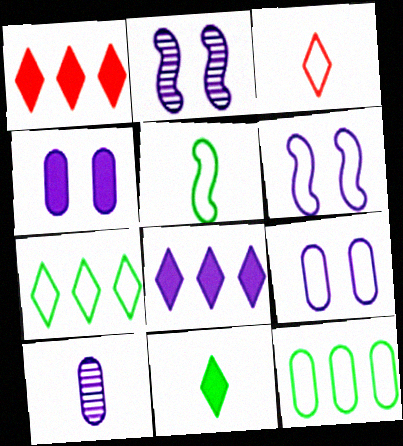[[3, 6, 12], 
[6, 8, 10]]